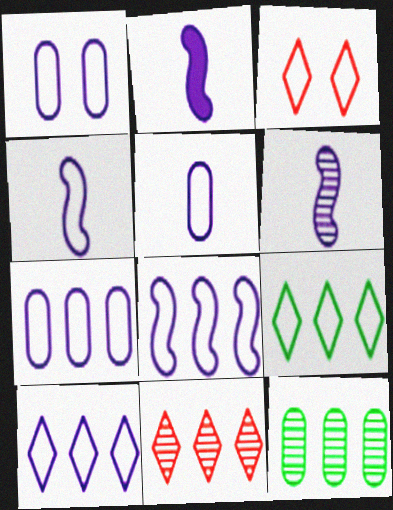[[1, 4, 10], 
[1, 5, 7], 
[2, 3, 12], 
[2, 4, 6], 
[7, 8, 10]]